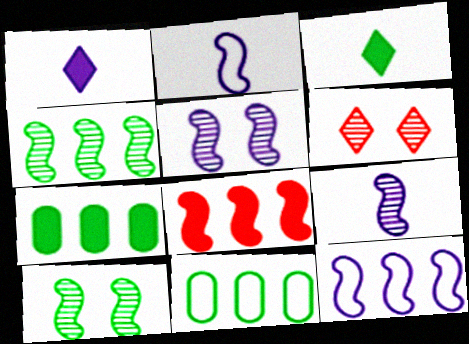[[2, 6, 7], 
[2, 8, 10], 
[3, 10, 11], 
[4, 8, 12]]